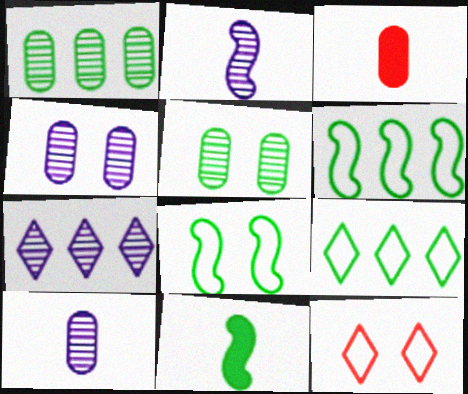[[2, 4, 7], 
[3, 7, 8], 
[5, 9, 11]]